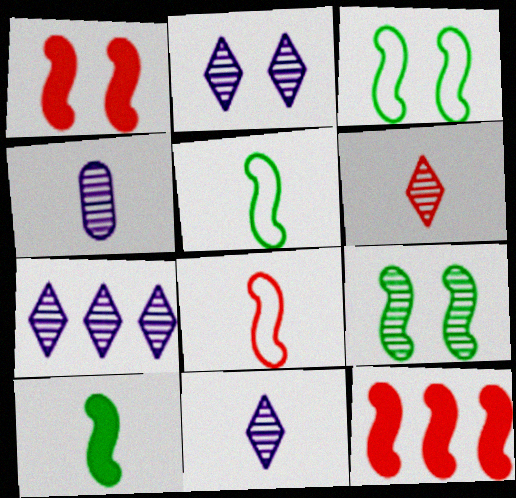[[2, 7, 11]]